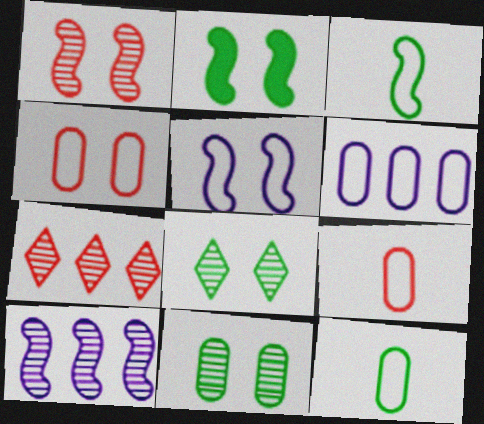[[1, 2, 5], 
[4, 6, 12]]